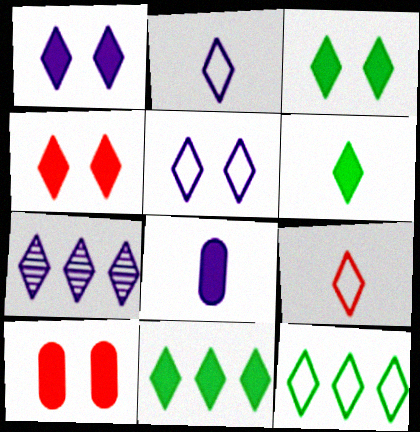[[1, 2, 7], 
[1, 3, 4], 
[3, 6, 11], 
[3, 7, 9], 
[5, 9, 12]]